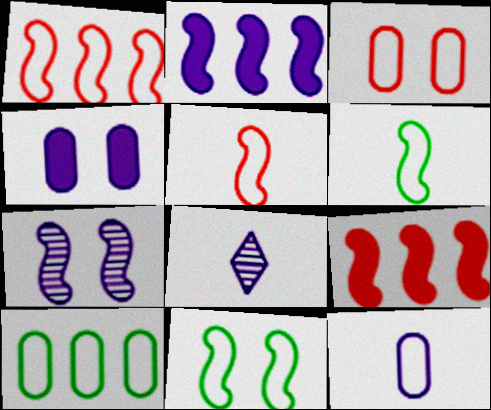[[3, 10, 12], 
[6, 7, 9]]